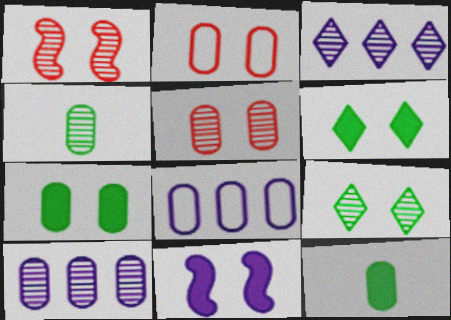[[1, 3, 4], 
[2, 9, 11], 
[2, 10, 12], 
[4, 5, 10], 
[5, 8, 12]]